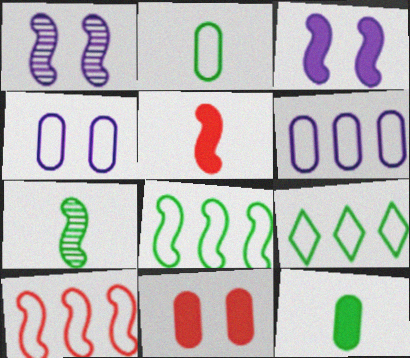[[1, 5, 8], 
[3, 7, 10], 
[6, 9, 10]]